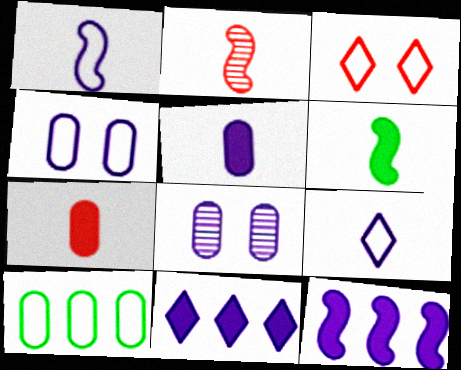[[1, 2, 6], 
[1, 3, 10], 
[1, 8, 11], 
[7, 8, 10], 
[8, 9, 12]]